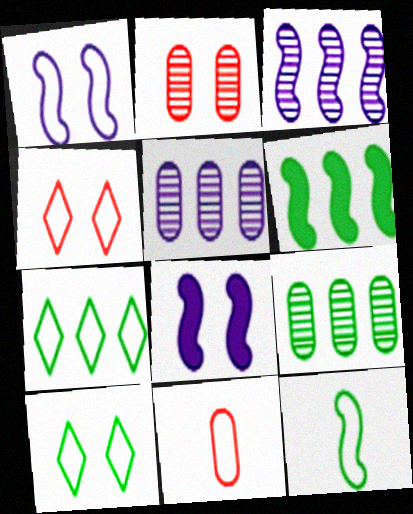[[1, 7, 11], 
[2, 8, 10], 
[6, 7, 9]]